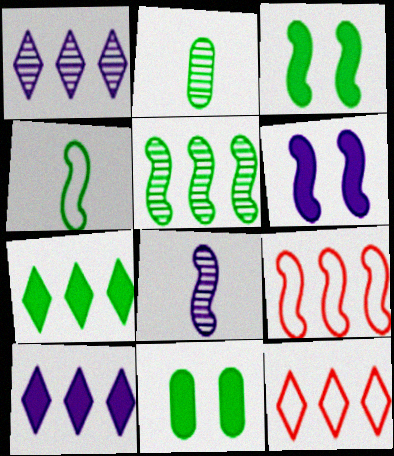[[1, 7, 12], 
[2, 6, 12], 
[3, 4, 5], 
[3, 8, 9], 
[8, 11, 12]]